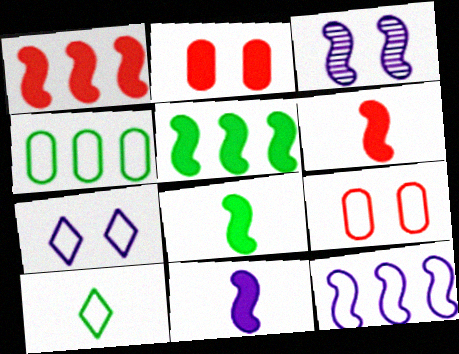[[3, 11, 12], 
[6, 8, 11], 
[9, 10, 12]]